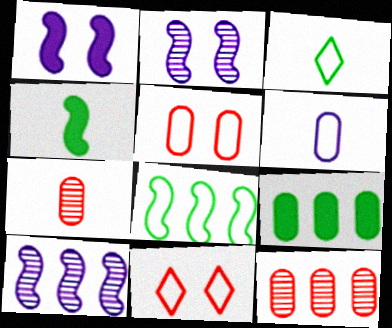[[1, 3, 12], 
[6, 8, 11]]